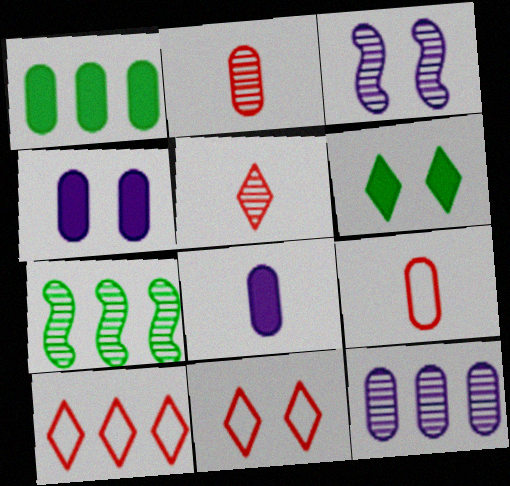[[7, 8, 11]]